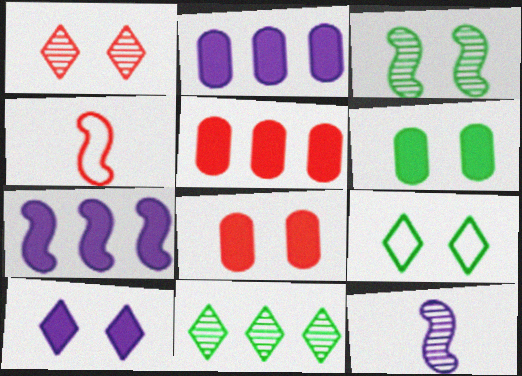[[1, 4, 5], 
[1, 9, 10], 
[3, 4, 7], 
[3, 6, 9], 
[5, 9, 12]]